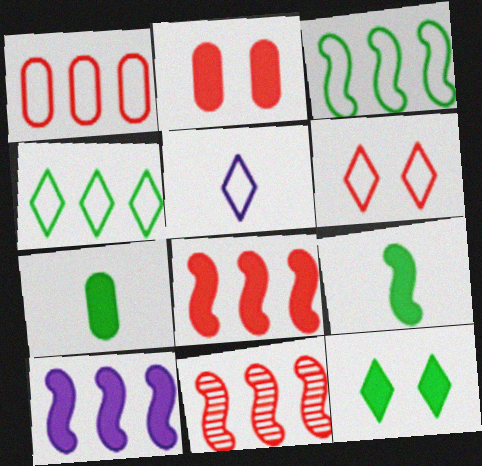[[3, 10, 11], 
[4, 5, 6]]